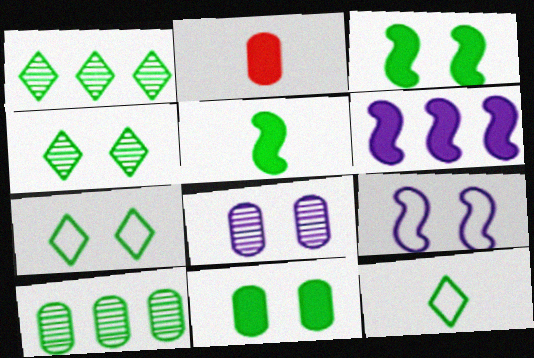[[1, 2, 9], 
[3, 10, 12], 
[5, 7, 10]]